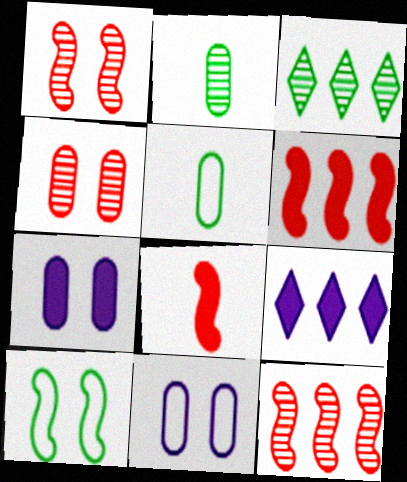[[1, 5, 9], 
[3, 8, 11]]